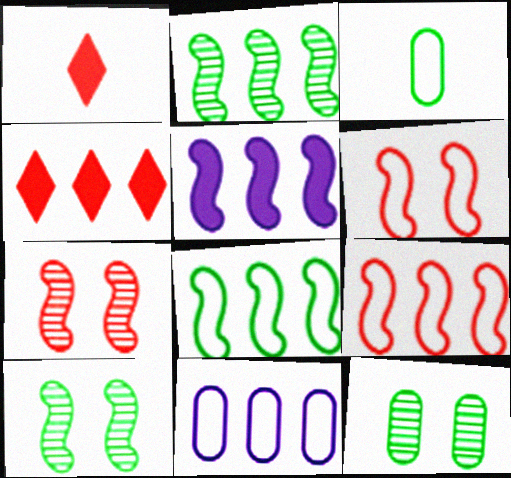[[1, 10, 11], 
[2, 4, 11], 
[2, 5, 9]]